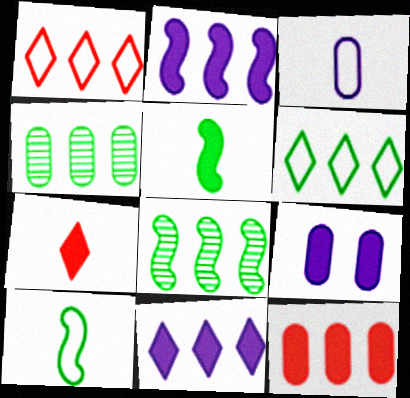[[1, 2, 4]]